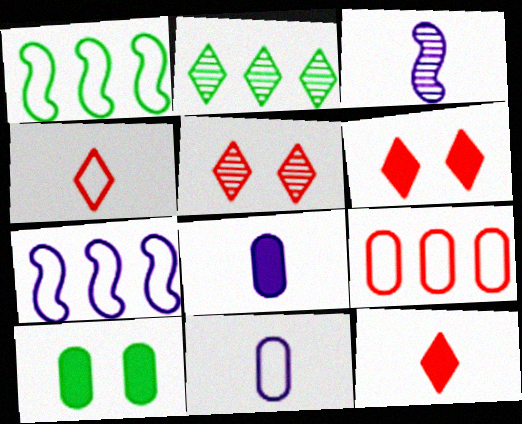[[1, 5, 8]]